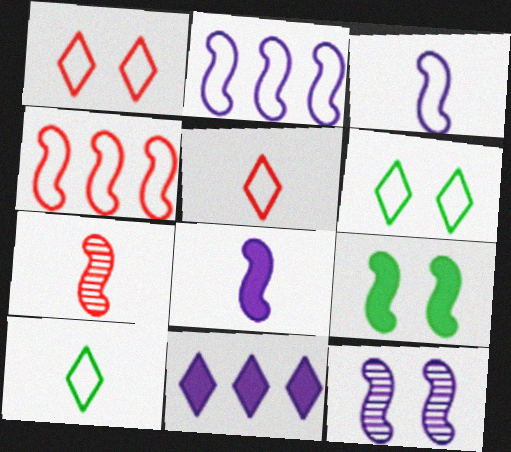[[2, 7, 9], 
[2, 8, 12]]